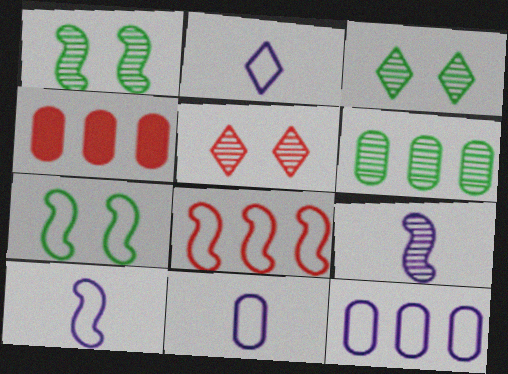[[1, 2, 4], 
[2, 10, 11], 
[3, 4, 10], 
[4, 6, 12], 
[5, 6, 9], 
[7, 8, 10]]